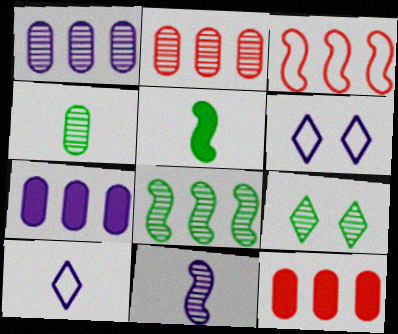[[2, 5, 6], 
[2, 9, 11], 
[4, 8, 9], 
[6, 7, 11]]